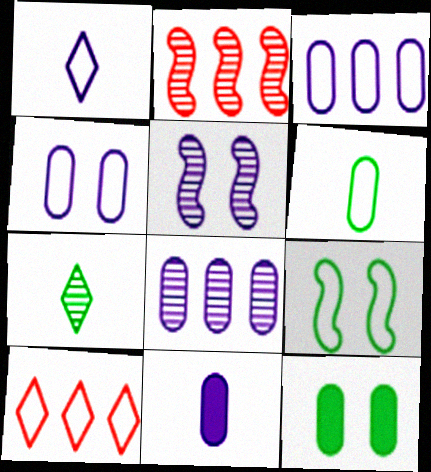[[1, 2, 12], 
[4, 8, 11]]